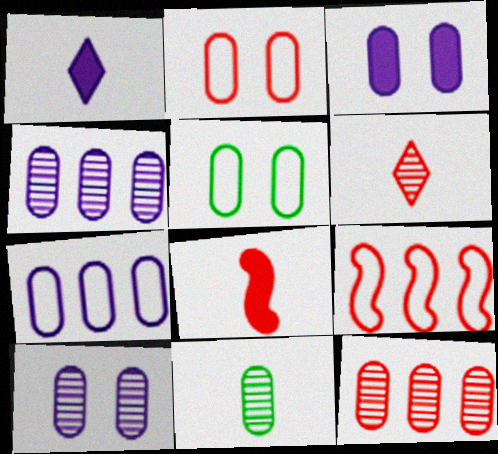[[10, 11, 12]]